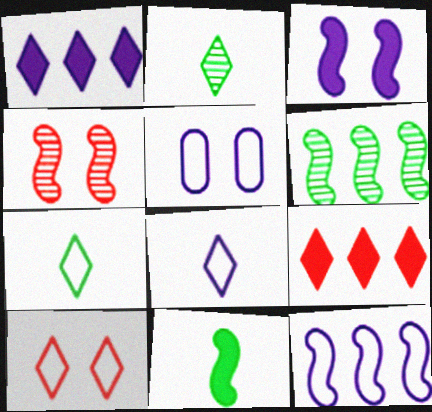[[1, 2, 10], 
[4, 11, 12], 
[5, 8, 12]]